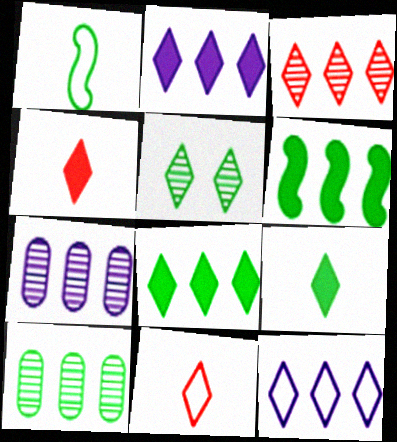[[2, 5, 11], 
[3, 8, 12], 
[4, 5, 12]]